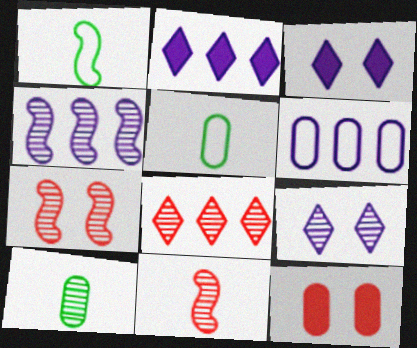[[2, 4, 6], 
[2, 5, 7], 
[6, 10, 12]]